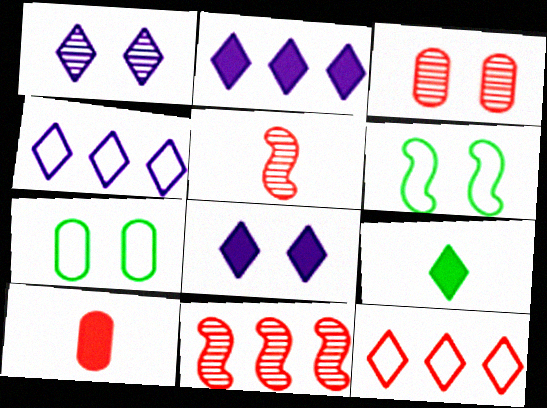[[1, 9, 12], 
[2, 5, 7], 
[3, 6, 8]]